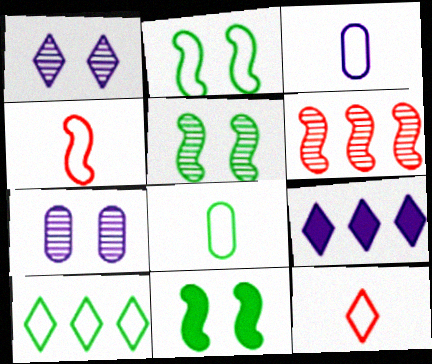[[2, 5, 11], 
[2, 8, 10]]